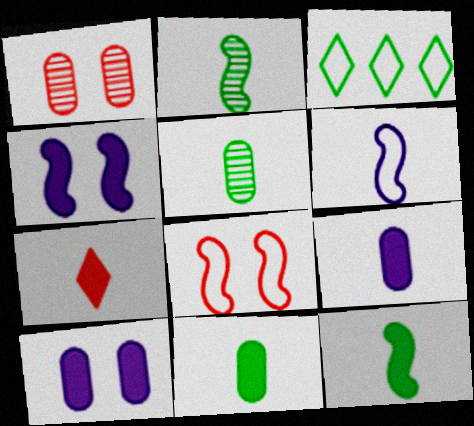[[5, 6, 7], 
[7, 9, 12]]